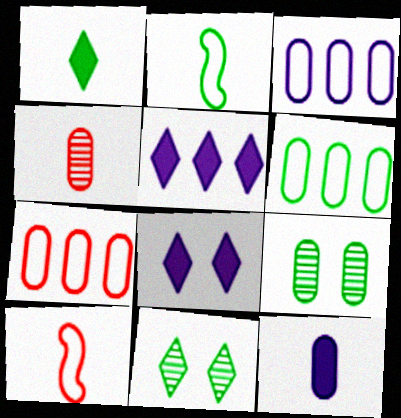[[3, 6, 7], 
[5, 9, 10], 
[7, 9, 12]]